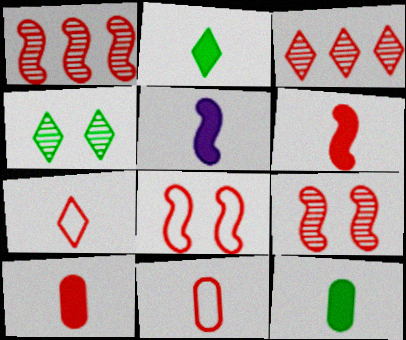[[1, 6, 8], 
[2, 5, 10], 
[3, 8, 10]]